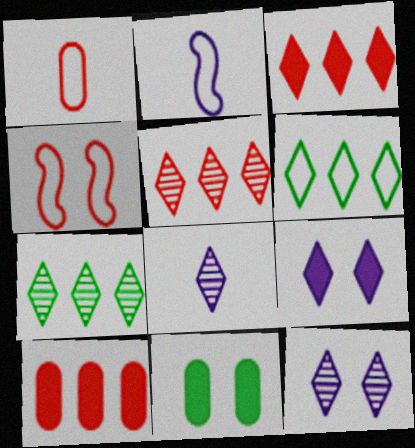[[2, 5, 11], 
[4, 11, 12]]